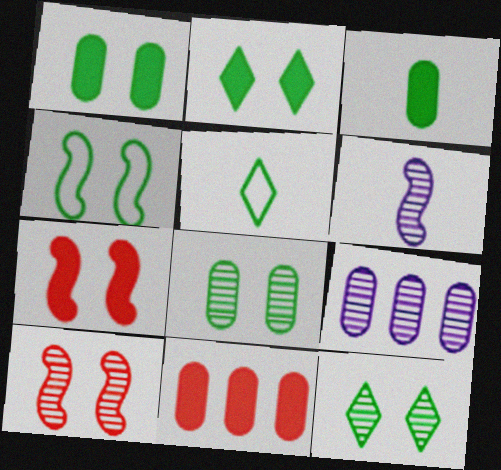[[1, 4, 12], 
[2, 4, 8], 
[5, 7, 9]]